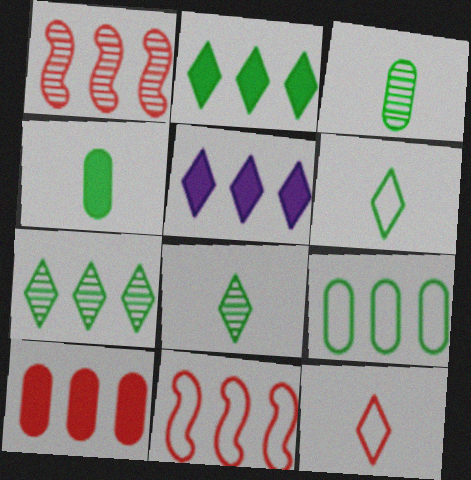[[1, 5, 9]]